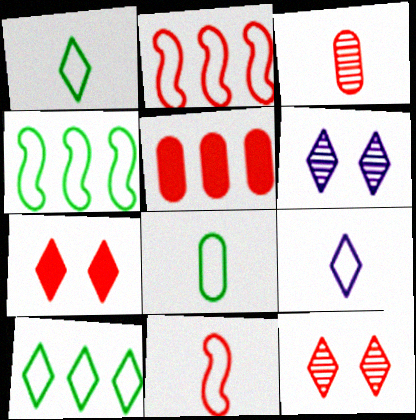[[2, 3, 7], 
[5, 11, 12], 
[8, 9, 11]]